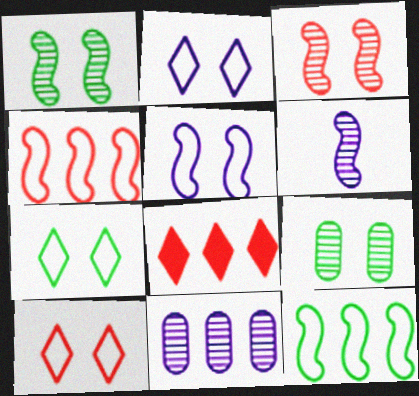[[2, 7, 10], 
[8, 11, 12]]